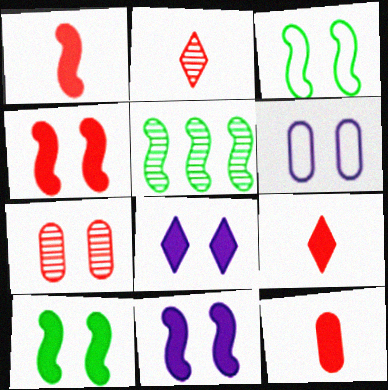[[1, 9, 12], 
[3, 7, 8], 
[4, 10, 11], 
[5, 6, 9]]